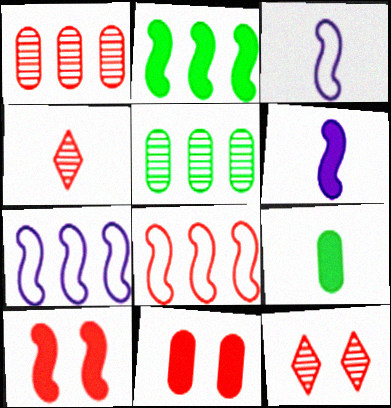[[2, 6, 10], 
[3, 4, 9], 
[4, 8, 11], 
[7, 9, 12]]